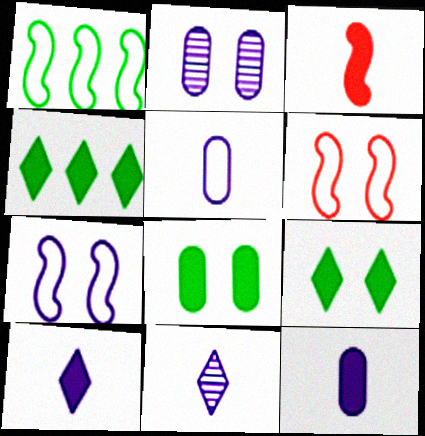[[2, 6, 9]]